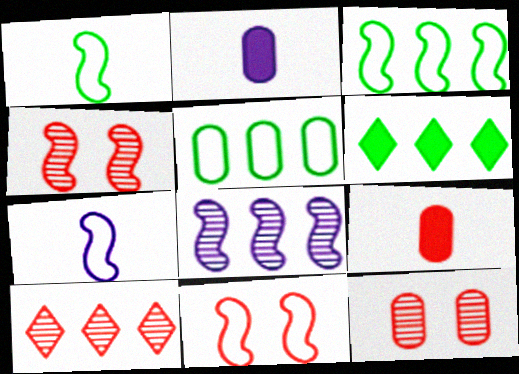[[2, 5, 12], 
[3, 7, 11], 
[6, 7, 12], 
[9, 10, 11]]